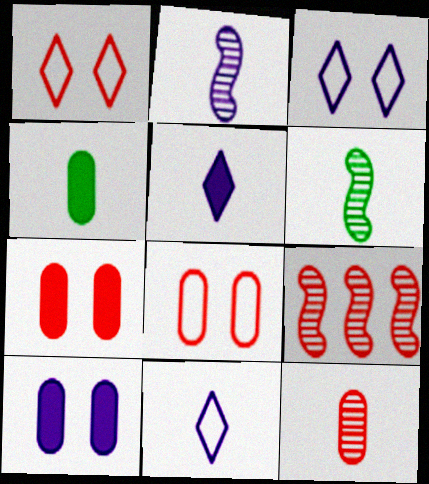[[3, 4, 9]]